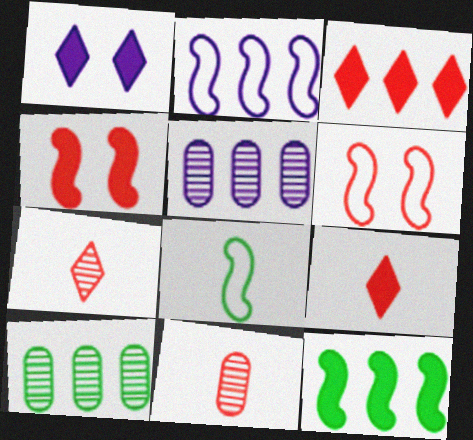[[2, 3, 10], 
[2, 6, 8], 
[3, 6, 11]]